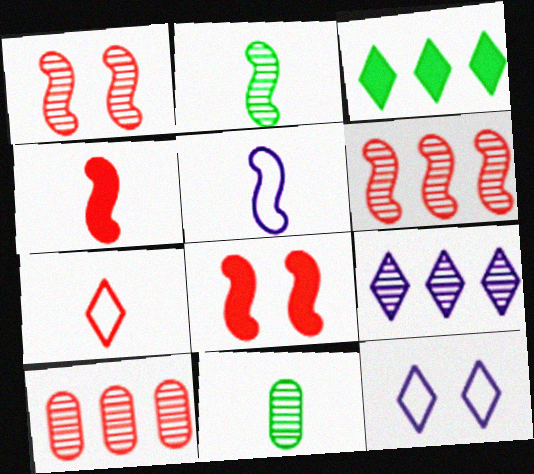[[1, 9, 11], 
[2, 4, 5], 
[7, 8, 10]]